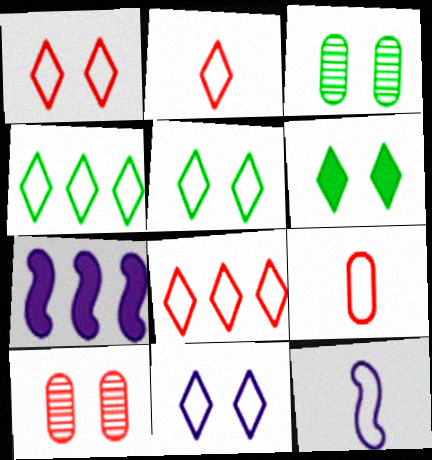[[1, 2, 8], 
[1, 5, 11], 
[2, 3, 7], 
[2, 4, 11]]